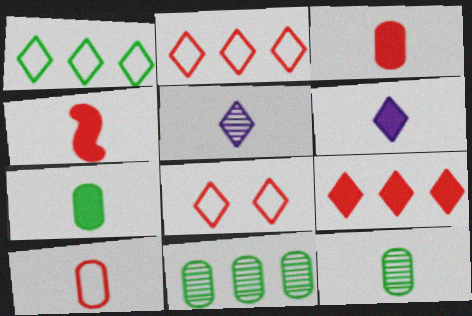[[4, 6, 7]]